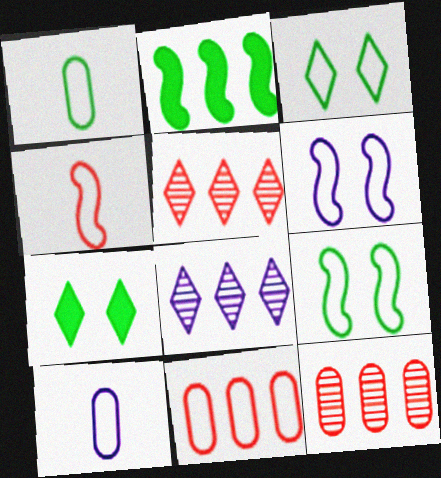[[2, 8, 11]]